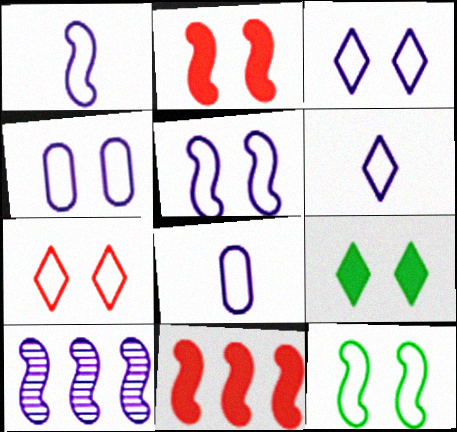[[1, 6, 8], 
[3, 4, 5], 
[4, 7, 12]]